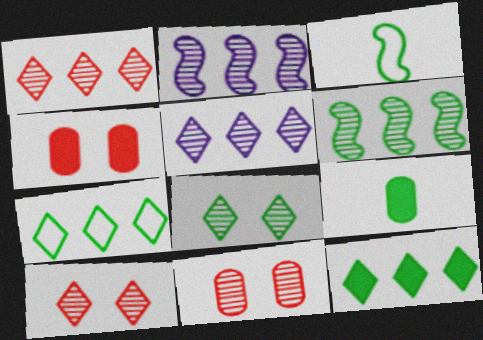[[3, 4, 5]]